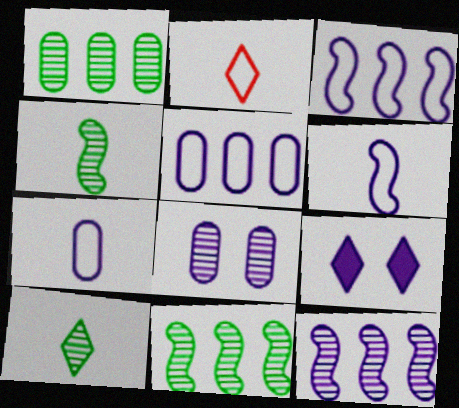[[7, 9, 12]]